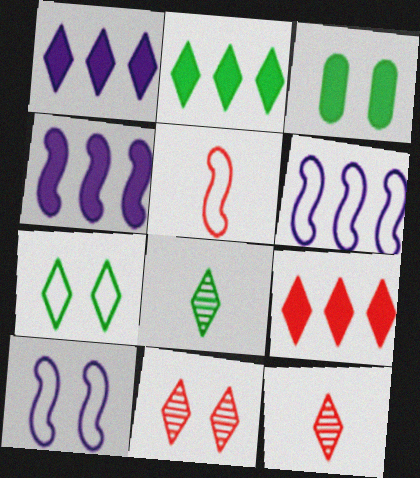[[1, 2, 9], 
[1, 7, 12], 
[2, 7, 8], 
[3, 6, 12], 
[3, 10, 11]]